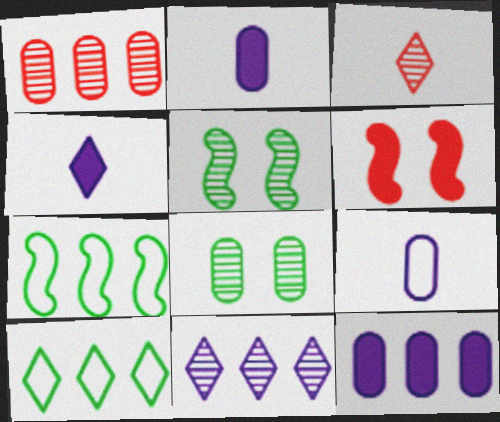[]